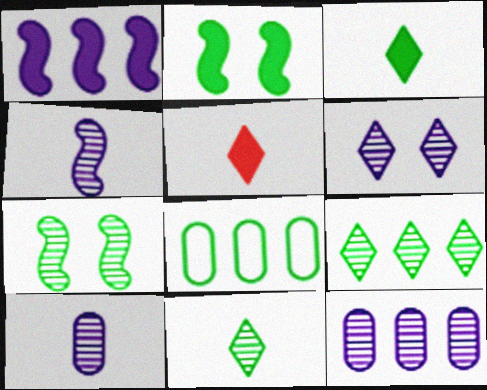[[2, 8, 11], 
[3, 7, 8], 
[4, 6, 12]]